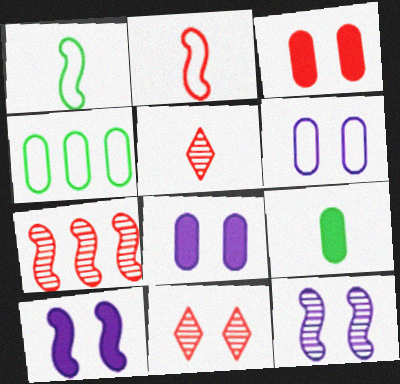[[1, 7, 10], 
[4, 5, 10]]